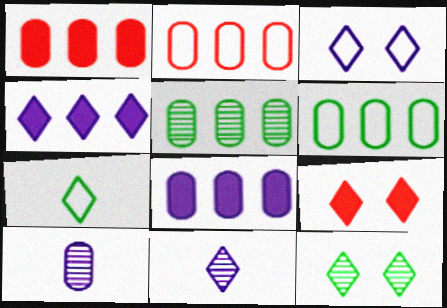[[2, 5, 8], 
[3, 4, 11], 
[3, 9, 12]]